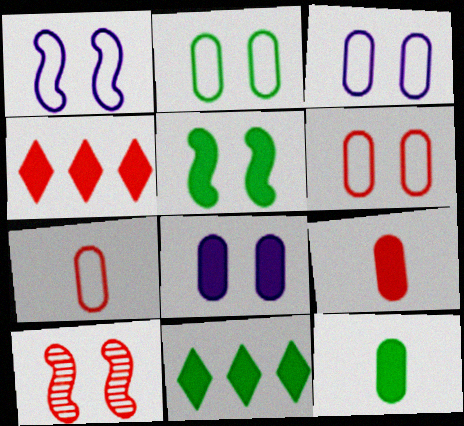[[1, 5, 10], 
[2, 3, 6], 
[4, 7, 10], 
[5, 11, 12]]